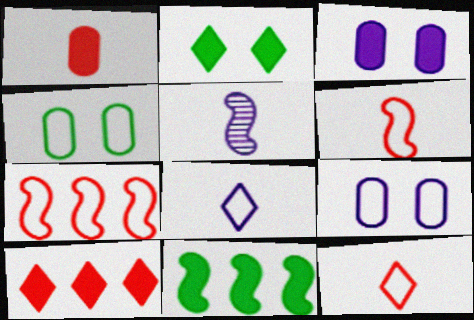[[4, 5, 10], 
[4, 7, 8]]